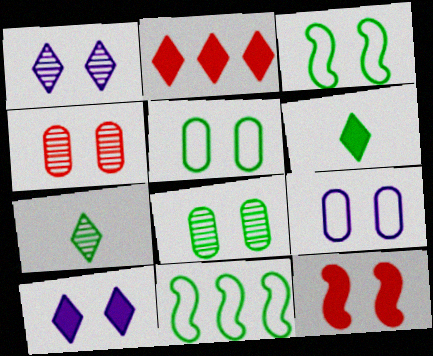[[1, 5, 12], 
[2, 6, 10], 
[3, 4, 10], 
[6, 8, 11]]